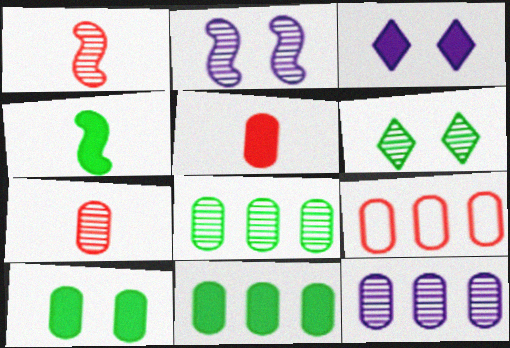[[1, 6, 12], 
[9, 11, 12]]